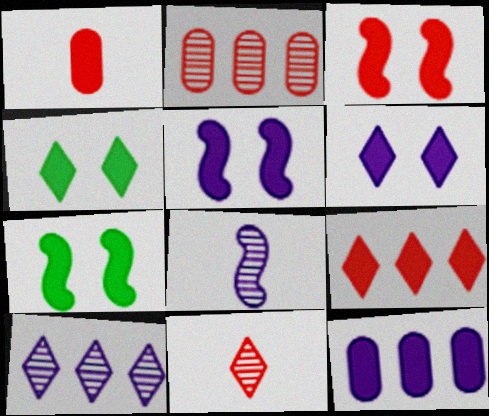[[1, 3, 9], 
[3, 5, 7]]